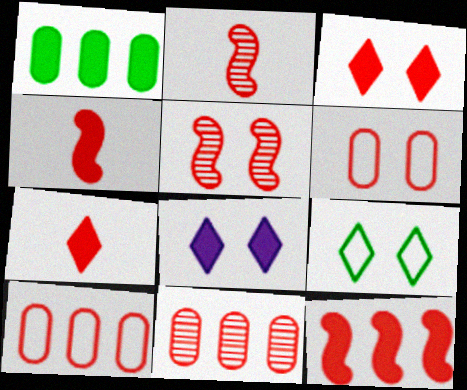[[1, 4, 8], 
[2, 3, 10], 
[3, 5, 6], 
[5, 7, 10]]